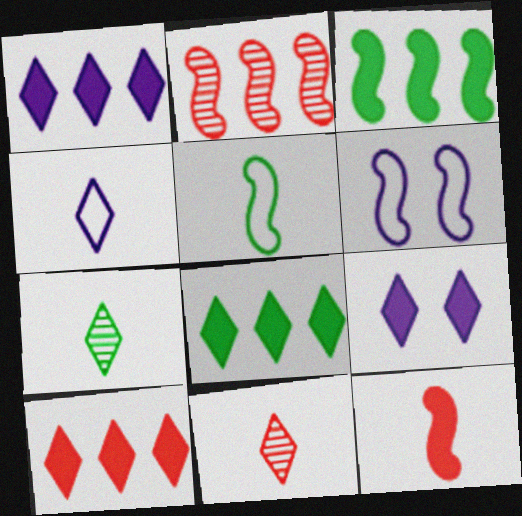[[1, 8, 10]]